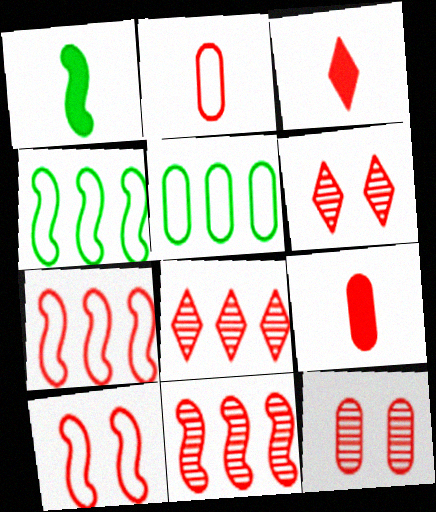[[3, 7, 12], 
[6, 7, 9], 
[8, 9, 10]]